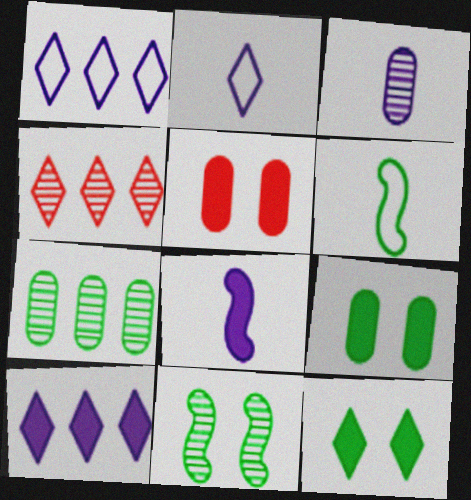[[2, 3, 8], 
[2, 4, 12], 
[3, 4, 11], 
[6, 7, 12]]